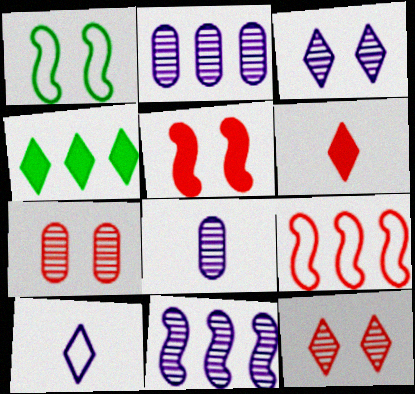[[1, 2, 6], 
[2, 4, 9], 
[3, 8, 11], 
[4, 10, 12], 
[6, 7, 9]]